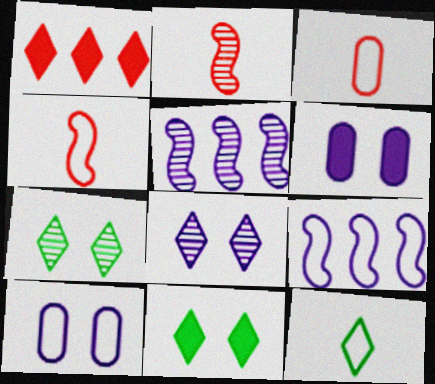[[1, 8, 12], 
[3, 5, 11]]